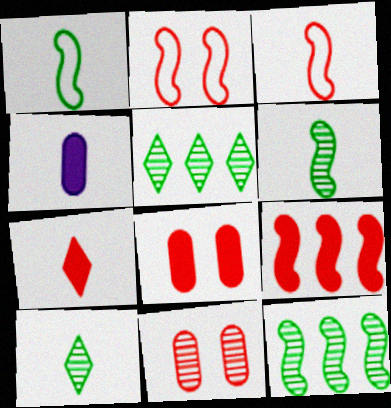[[2, 4, 5], 
[3, 4, 10], 
[7, 8, 9]]